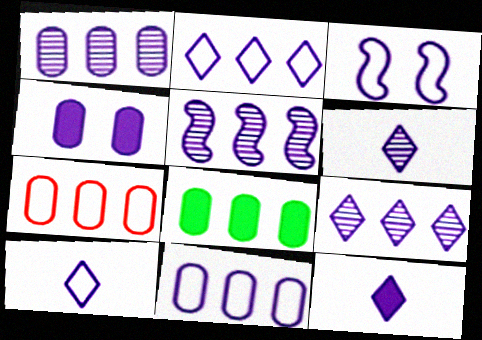[[1, 3, 12], 
[1, 5, 9], 
[1, 7, 8], 
[3, 10, 11], 
[4, 5, 10], 
[6, 10, 12]]